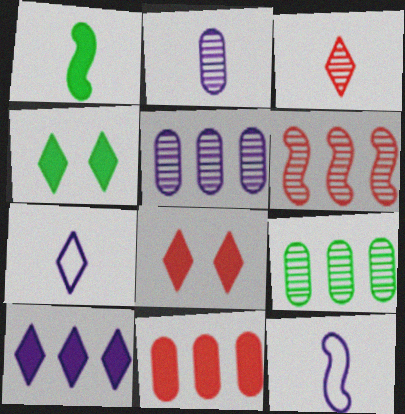[[8, 9, 12]]